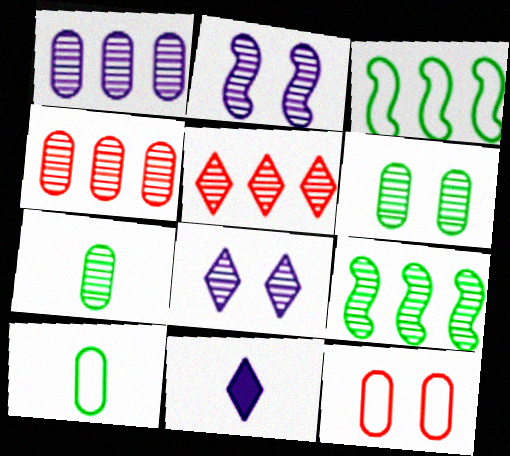[[1, 5, 9], 
[2, 5, 7], 
[9, 11, 12]]